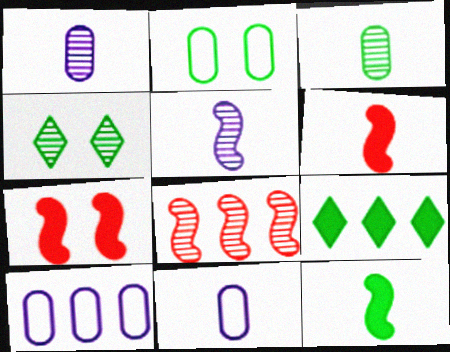[[1, 4, 8], 
[4, 6, 10], 
[8, 9, 10]]